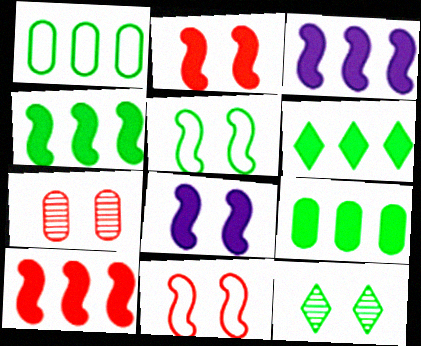[[3, 4, 10], 
[4, 6, 9]]